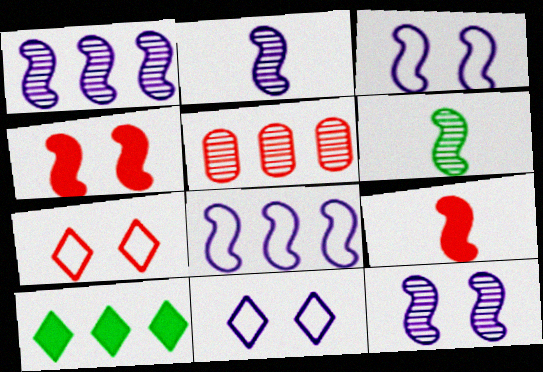[[1, 2, 12], 
[4, 6, 8], 
[5, 7, 9], 
[5, 8, 10]]